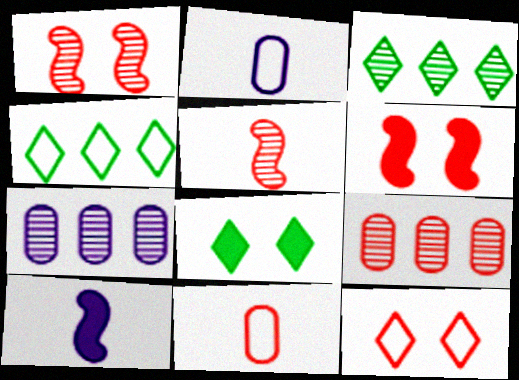[[2, 3, 6]]